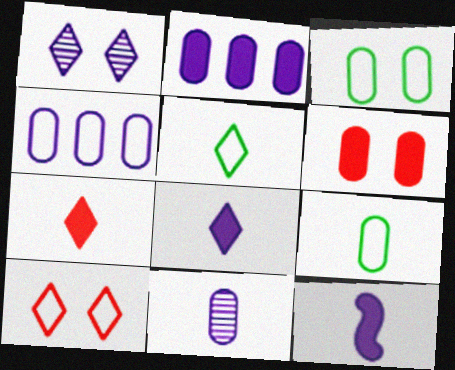[[1, 4, 12]]